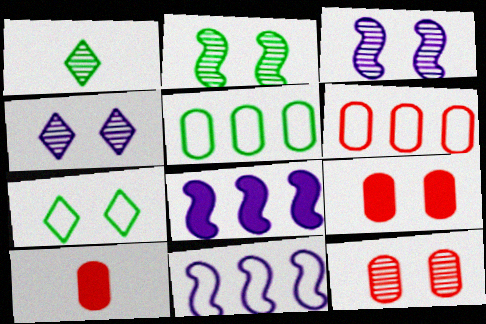[[1, 9, 11], 
[2, 4, 12], 
[3, 7, 9], 
[6, 10, 12]]